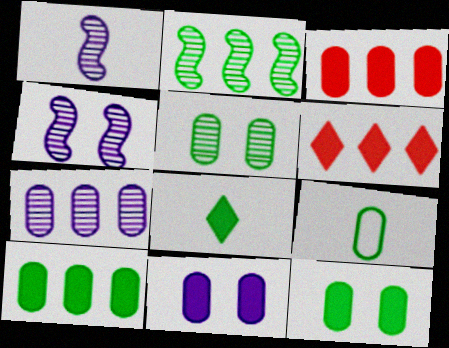[[4, 6, 9], 
[5, 9, 10]]